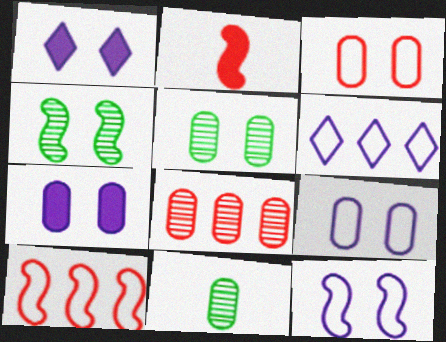[[1, 3, 4], 
[1, 10, 11], 
[2, 5, 6], 
[3, 5, 7]]